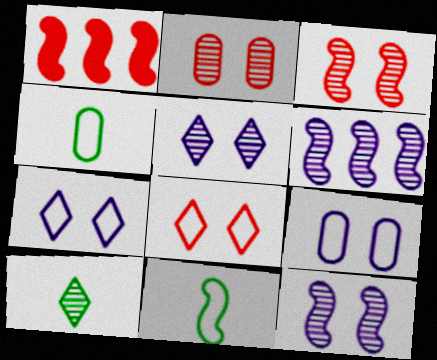[[1, 4, 5], 
[1, 9, 10], 
[1, 11, 12], 
[2, 6, 10]]